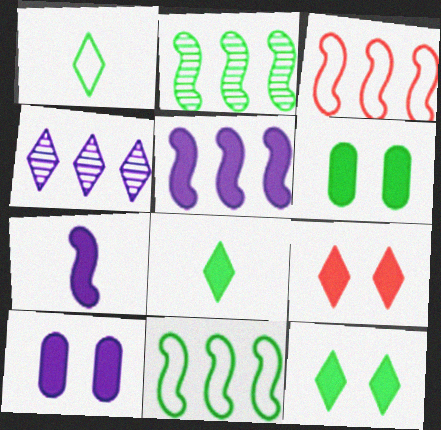[[1, 2, 6], 
[1, 4, 9], 
[2, 3, 5]]